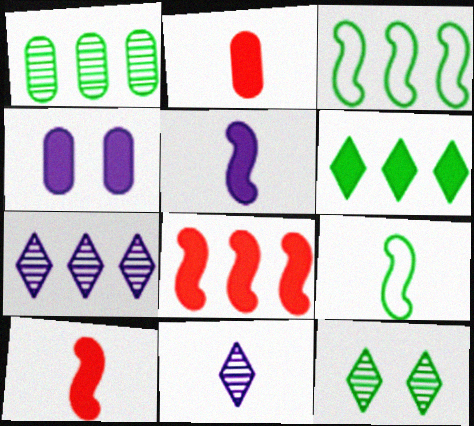[[1, 3, 6], 
[2, 9, 11], 
[4, 6, 10]]